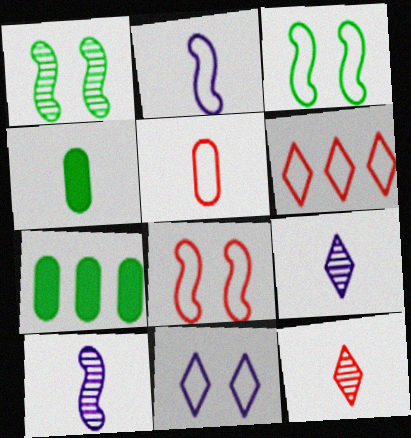[[2, 4, 12], 
[5, 6, 8], 
[7, 8, 9]]